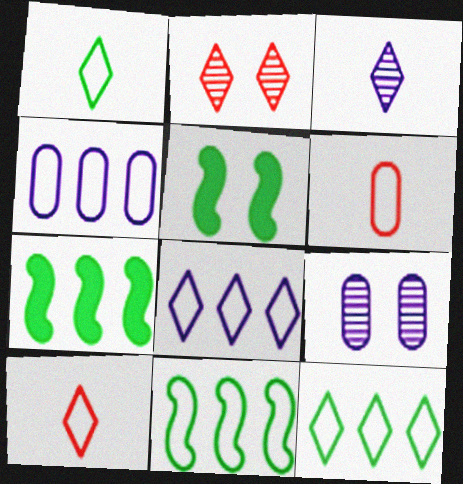[[7, 9, 10]]